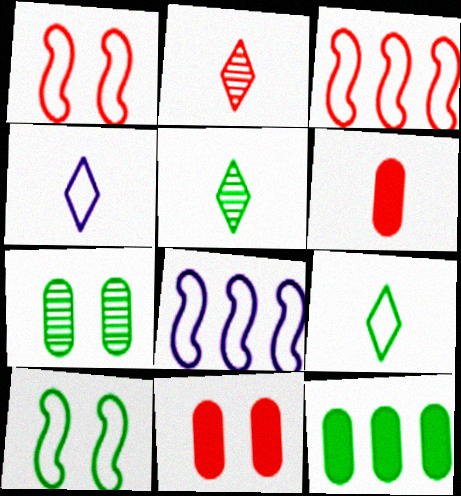[[2, 3, 11], 
[5, 8, 11], 
[5, 10, 12]]